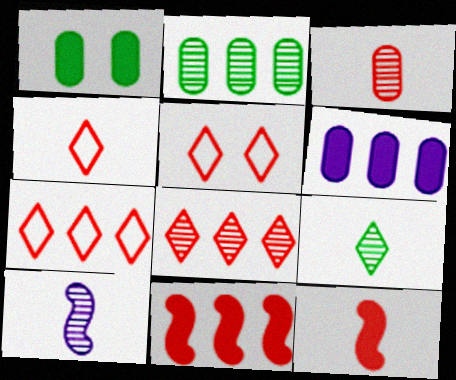[[1, 7, 10], 
[3, 4, 12], 
[3, 5, 11], 
[3, 9, 10], 
[4, 5, 7]]